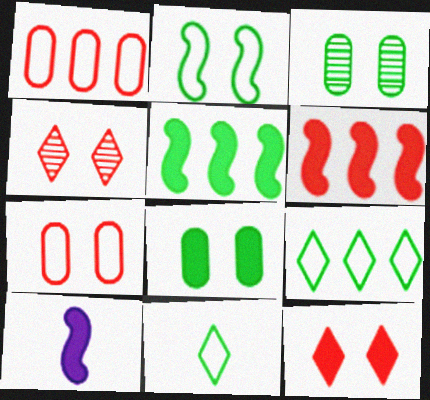[[3, 5, 11]]